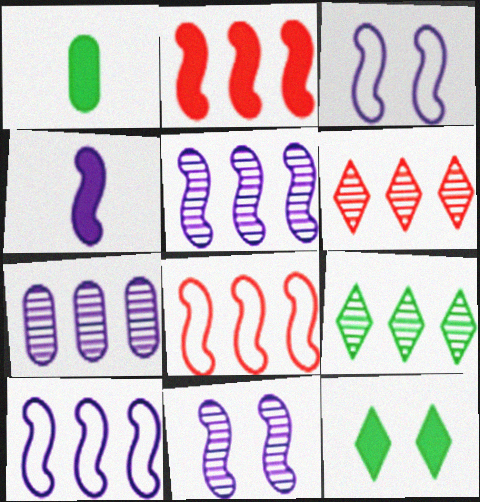[[1, 3, 6], 
[3, 4, 5], 
[4, 10, 11]]